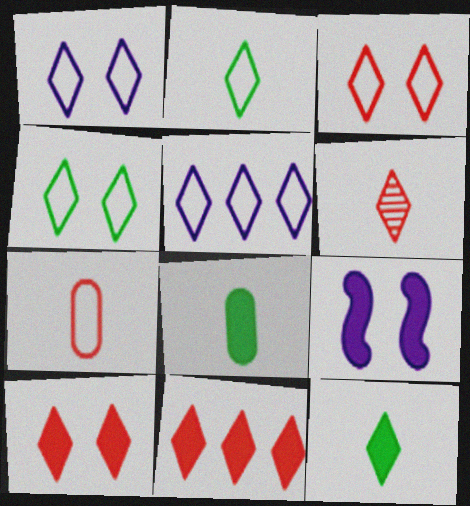[[1, 3, 4], 
[2, 3, 5], 
[3, 6, 11], 
[8, 9, 11]]